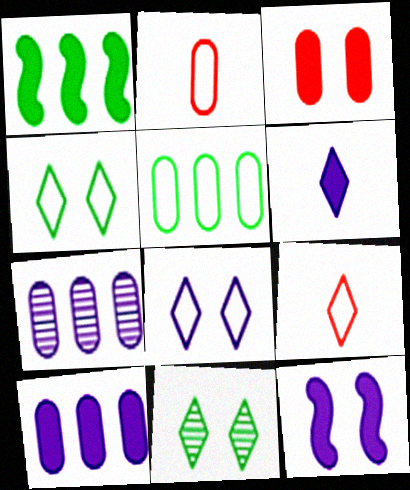[[1, 3, 6], 
[6, 10, 12]]